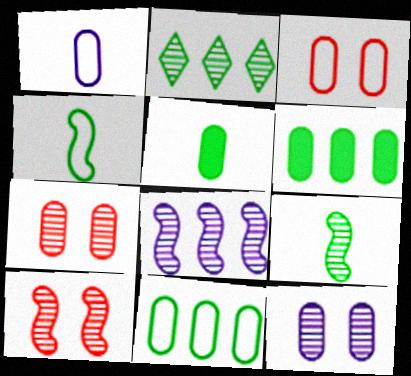[[1, 3, 11], 
[1, 6, 7], 
[8, 9, 10]]